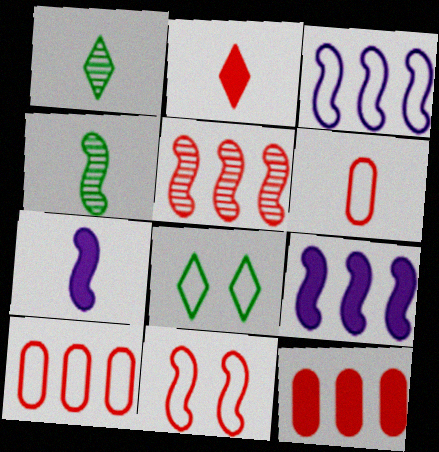[[1, 6, 7], 
[3, 6, 8], 
[4, 9, 11]]